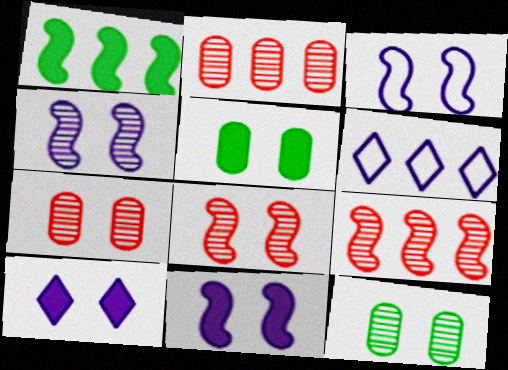[[1, 2, 6], 
[3, 4, 11]]